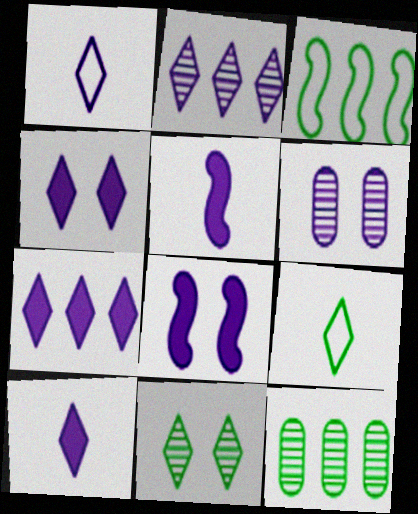[[1, 2, 4], 
[4, 7, 10]]